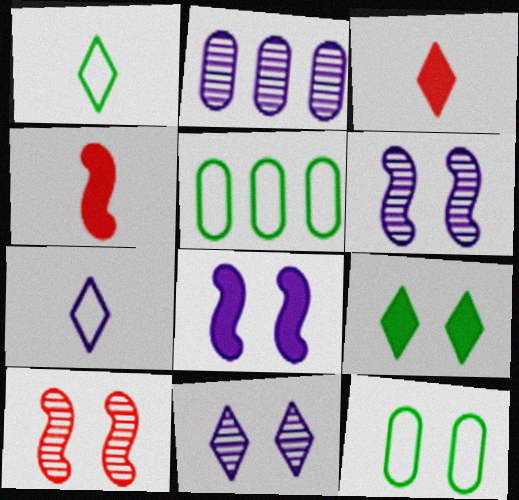[[2, 7, 8], 
[3, 5, 6], 
[4, 5, 11]]